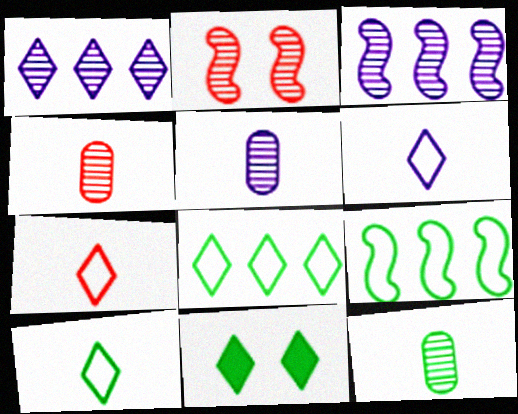[[1, 2, 12], 
[1, 7, 11], 
[4, 5, 12], 
[6, 7, 10], 
[9, 11, 12]]